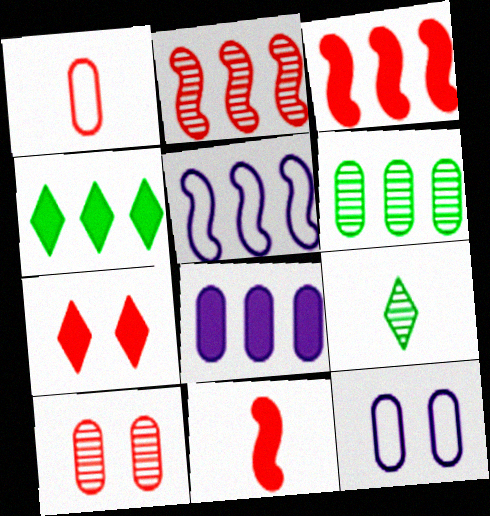[[1, 2, 7], 
[3, 4, 8], 
[3, 9, 12]]